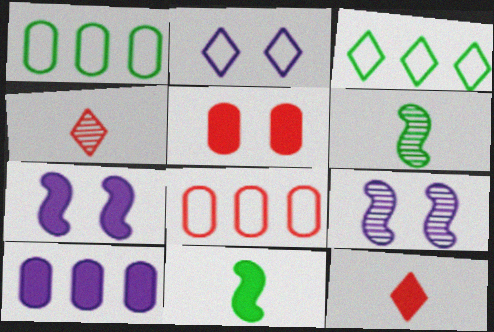[[1, 4, 7], 
[1, 9, 12]]